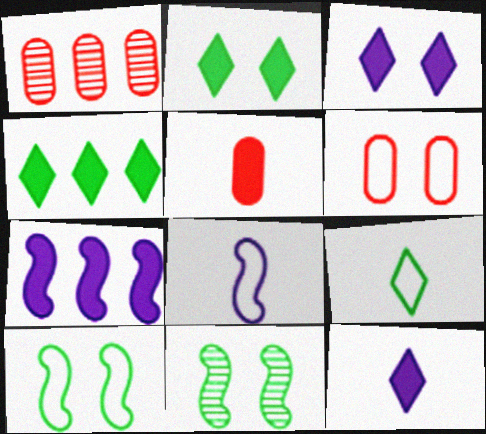[[1, 2, 8], 
[1, 5, 6], 
[1, 10, 12], 
[2, 5, 7], 
[3, 6, 11]]